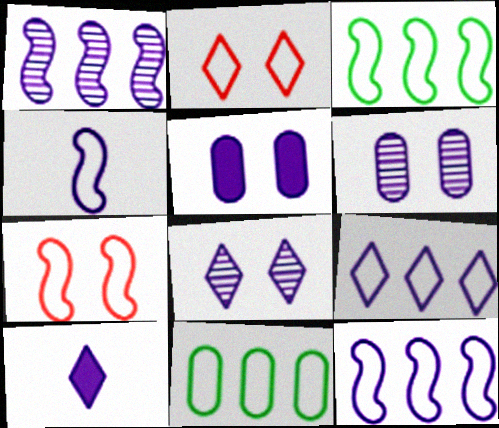[[2, 4, 11], 
[3, 4, 7], 
[6, 10, 12], 
[8, 9, 10]]